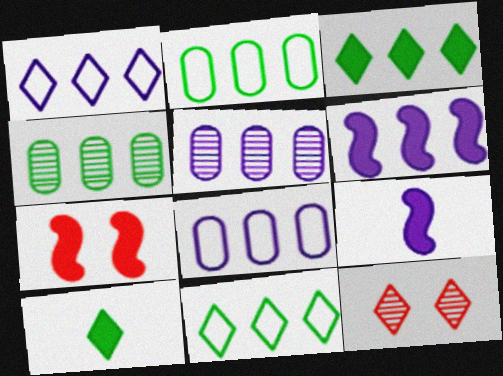[[1, 5, 6], 
[1, 10, 12], 
[2, 9, 12]]